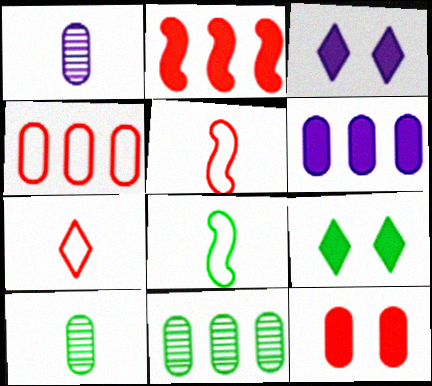[[3, 5, 11], 
[4, 6, 11], 
[8, 9, 11]]